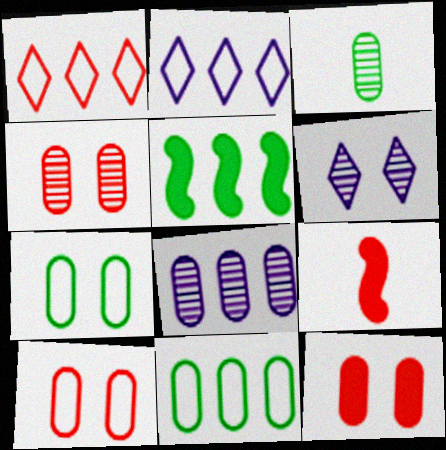[[1, 4, 9], 
[1, 5, 8], 
[3, 4, 8], 
[4, 10, 12], 
[6, 9, 11]]